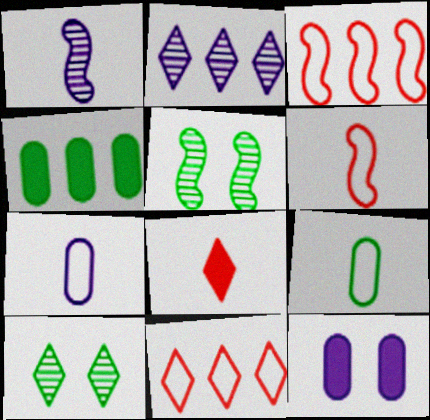[[1, 8, 9], 
[2, 3, 4]]